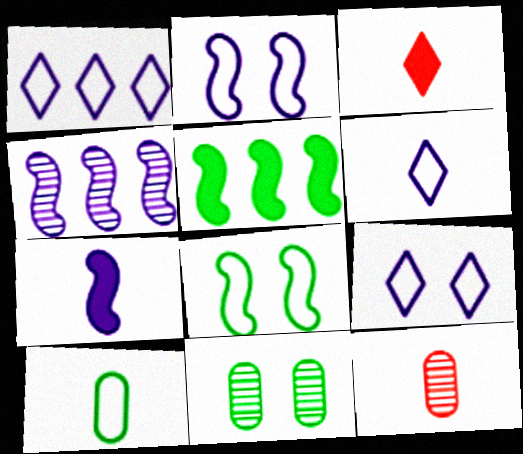[[1, 6, 9], 
[2, 4, 7], 
[5, 9, 12]]